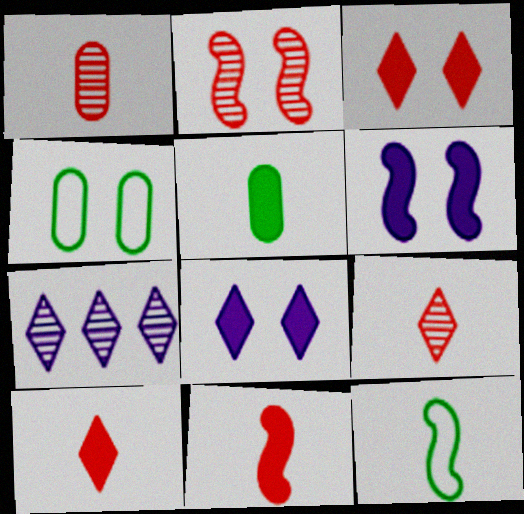[[2, 4, 8], 
[4, 7, 11]]